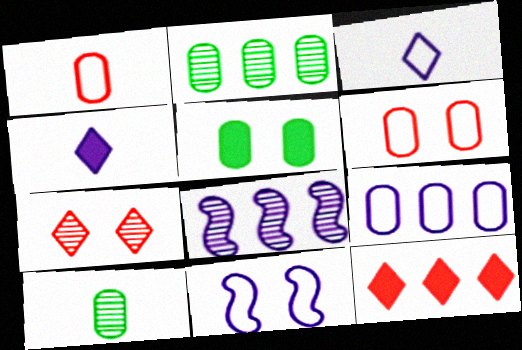[[3, 9, 11], 
[5, 7, 11], 
[7, 8, 10], 
[10, 11, 12]]